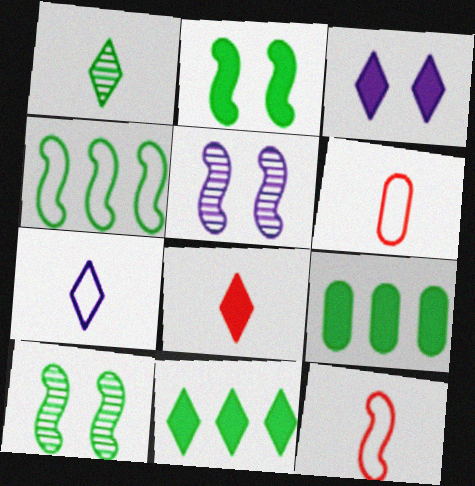[[1, 7, 8], 
[3, 8, 11], 
[5, 6, 11]]